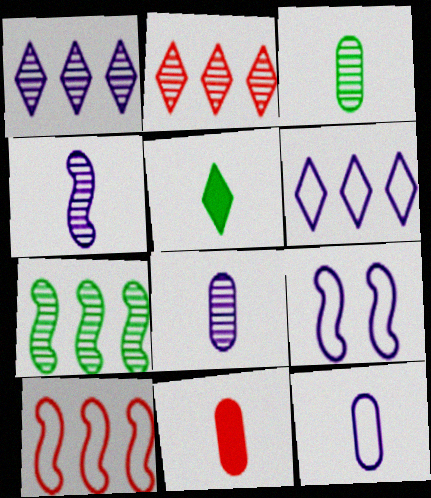[[3, 11, 12], 
[6, 9, 12]]